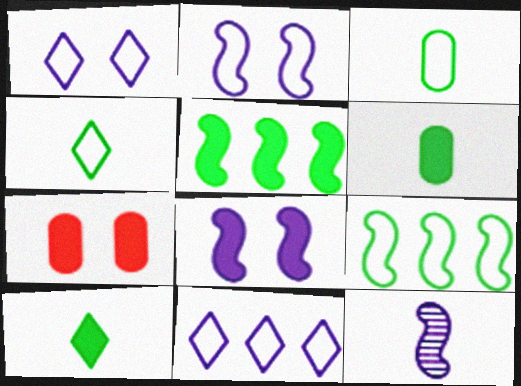[]